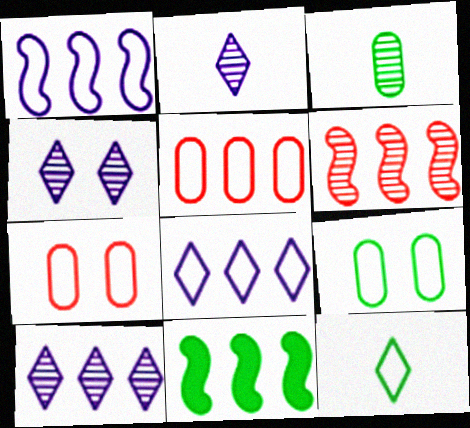[[1, 6, 11], 
[1, 7, 12], 
[2, 4, 10], 
[2, 7, 11], 
[3, 4, 6], 
[5, 10, 11]]